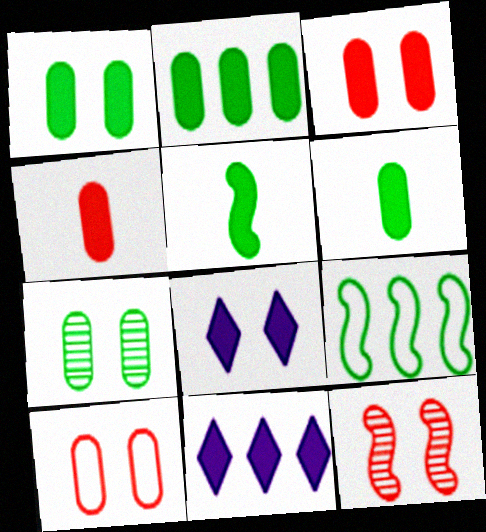[[1, 2, 6], 
[3, 5, 11]]